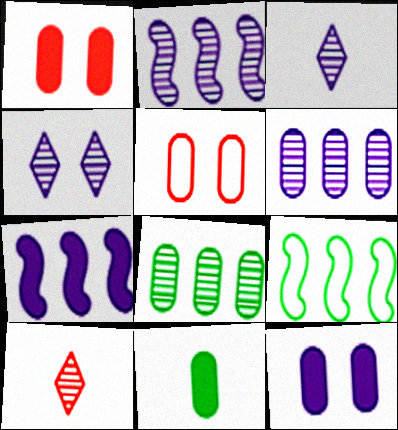[[1, 3, 9], 
[5, 6, 11], 
[9, 10, 12]]